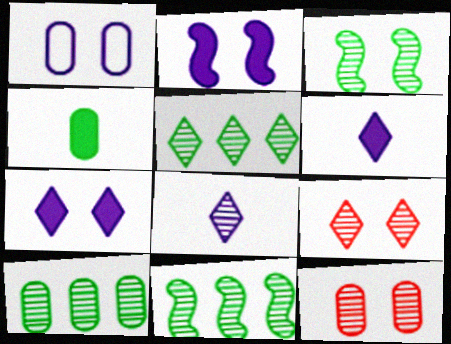[[5, 8, 9], 
[5, 10, 11], 
[8, 11, 12]]